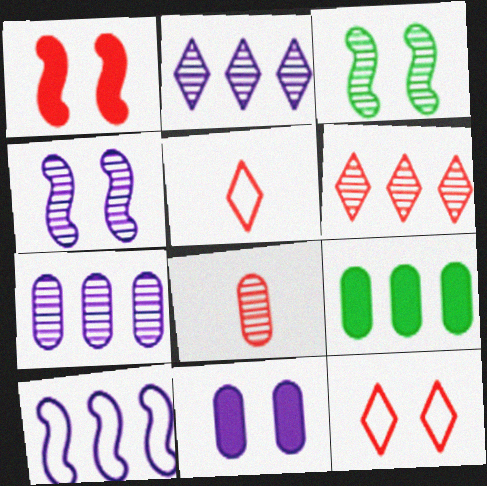[[2, 3, 8], 
[3, 11, 12], 
[4, 5, 9], 
[6, 9, 10]]